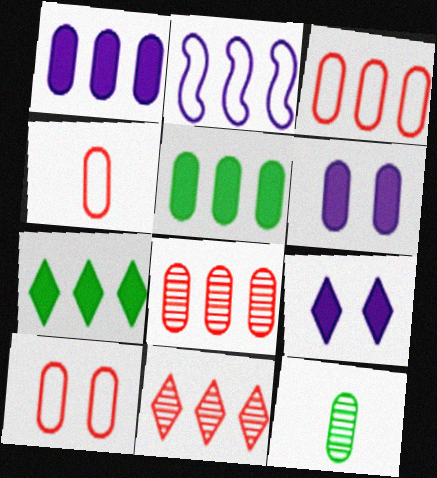[[1, 10, 12], 
[2, 5, 11], 
[2, 7, 8], 
[3, 4, 10], 
[3, 6, 12]]